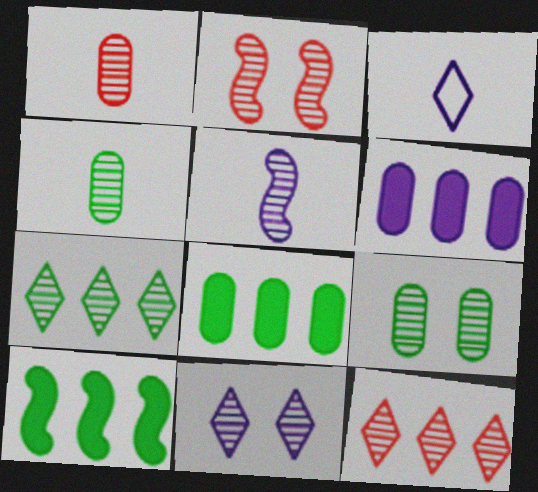[[1, 2, 12], 
[2, 3, 8], 
[2, 9, 11], 
[5, 9, 12]]